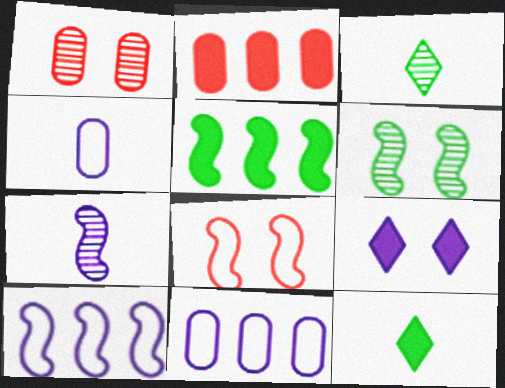[[1, 10, 12], 
[5, 7, 8], 
[7, 9, 11]]